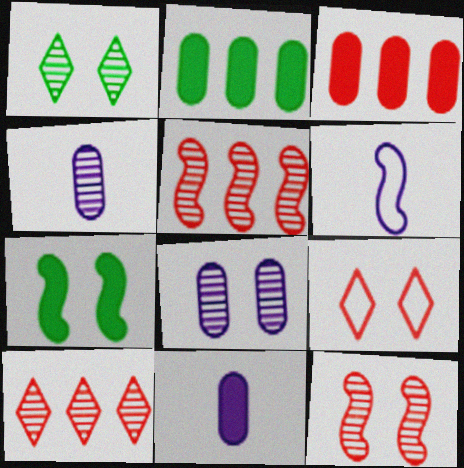[[1, 3, 6], 
[1, 4, 5], 
[1, 8, 12], 
[5, 6, 7], 
[7, 8, 9]]